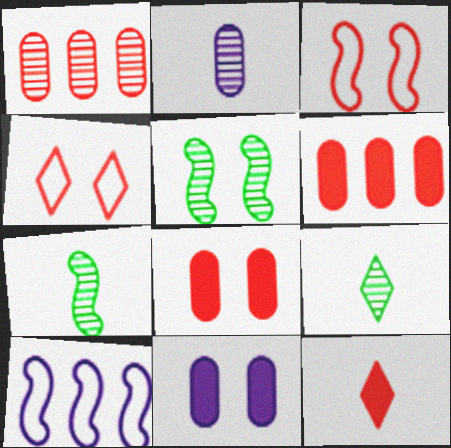[[1, 3, 12], 
[4, 5, 11], 
[8, 9, 10]]